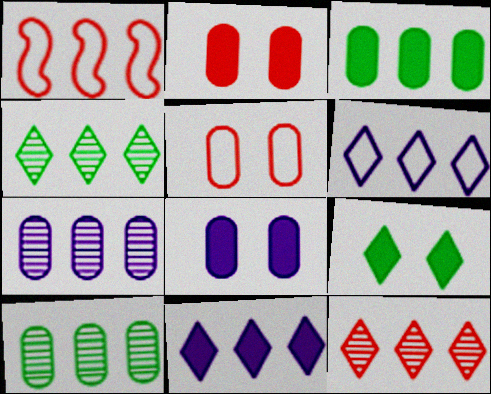[[1, 10, 11]]